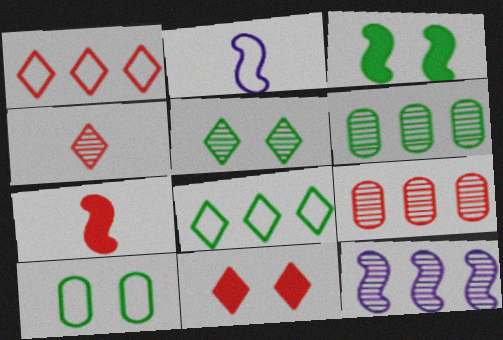[[1, 2, 10], 
[1, 4, 11], 
[2, 6, 11], 
[3, 5, 10]]